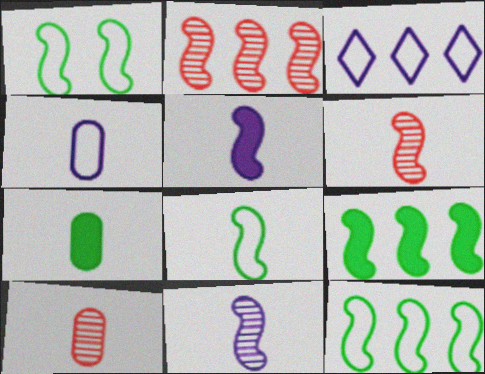[[1, 2, 5], 
[1, 8, 12], 
[4, 7, 10], 
[5, 6, 8]]